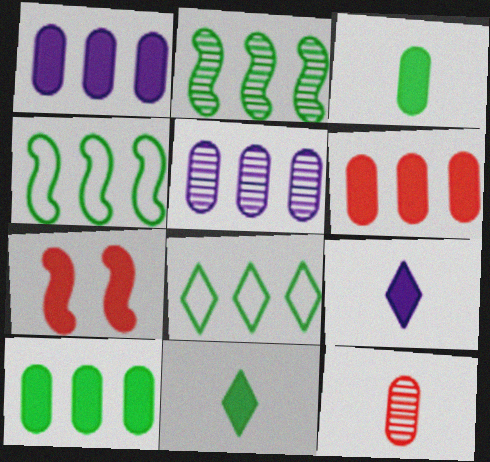[[1, 6, 10], 
[1, 7, 11], 
[2, 8, 10], 
[7, 9, 10]]